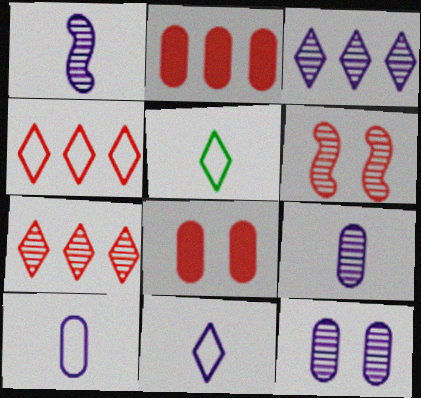[[1, 3, 12]]